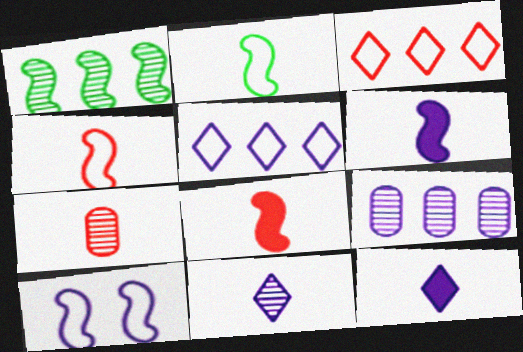[[1, 8, 10], 
[2, 7, 12], 
[9, 10, 12]]